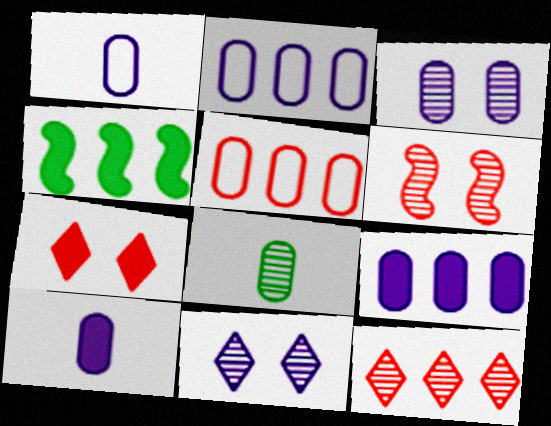[[1, 3, 9], 
[2, 3, 10], 
[2, 4, 12], 
[4, 7, 10]]